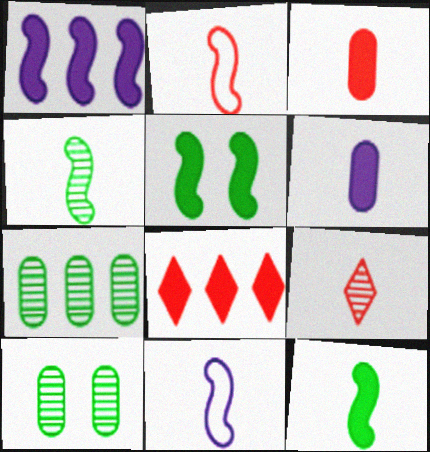[[2, 3, 9], 
[5, 6, 8], 
[8, 10, 11]]